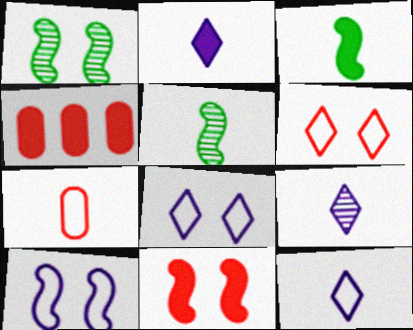[[1, 4, 12], 
[1, 10, 11], 
[2, 5, 7], 
[2, 9, 12], 
[3, 7, 9], 
[4, 5, 8]]